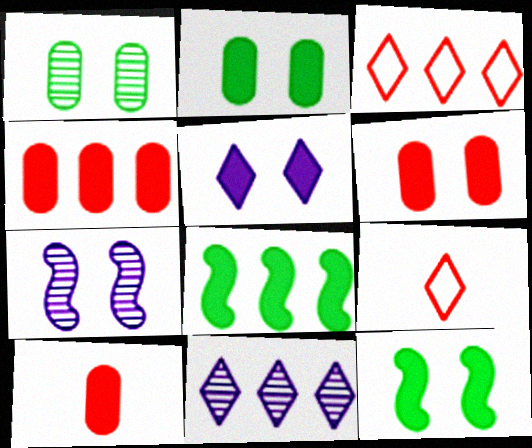[[4, 6, 10], 
[5, 6, 12], 
[5, 8, 10]]